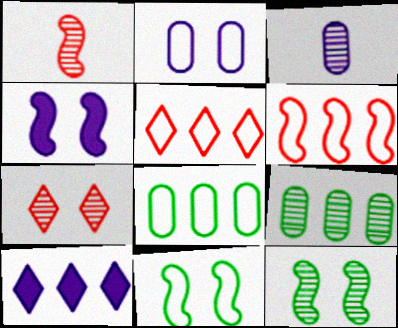[[6, 9, 10]]